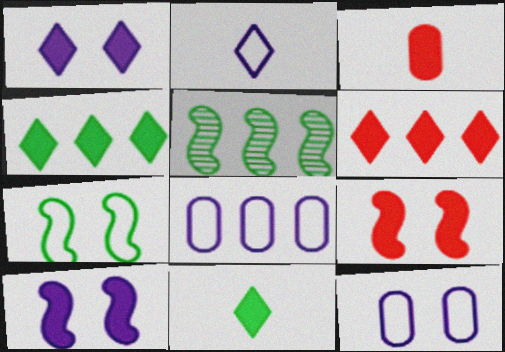[[1, 6, 11], 
[3, 4, 10], 
[3, 6, 9], 
[5, 6, 8]]